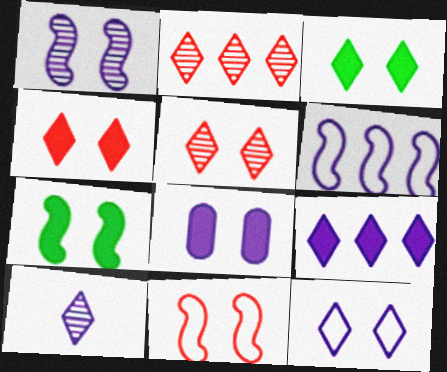[[1, 7, 11], 
[1, 8, 12], 
[3, 5, 12], 
[4, 7, 8], 
[6, 8, 10], 
[9, 10, 12]]